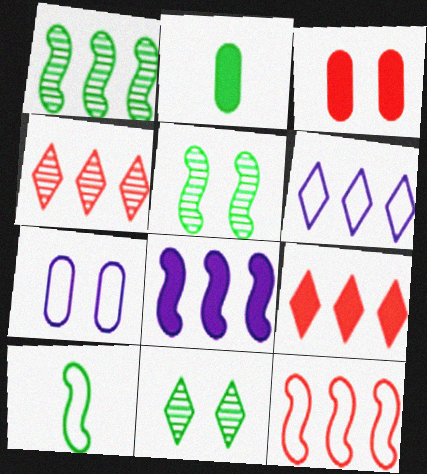[[1, 8, 12]]